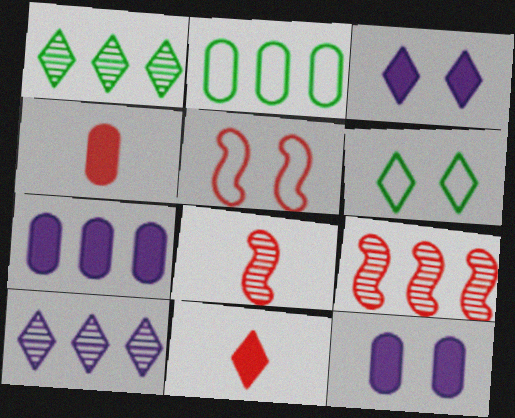[[2, 3, 8], 
[6, 7, 8], 
[6, 10, 11]]